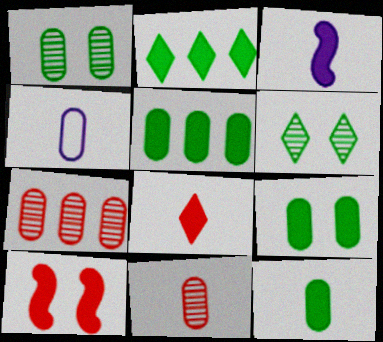[[3, 8, 12], 
[4, 7, 9], 
[4, 11, 12], 
[5, 9, 12]]